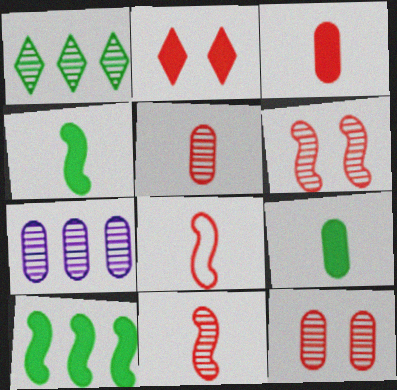[]